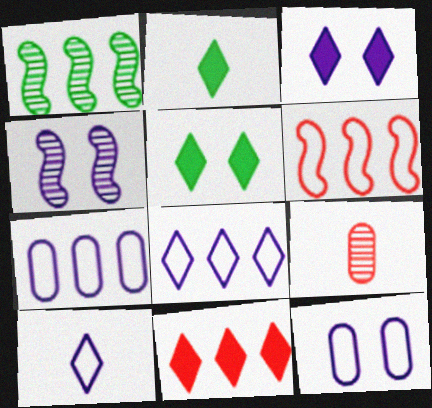[[1, 7, 11], 
[2, 3, 11], 
[3, 4, 12]]